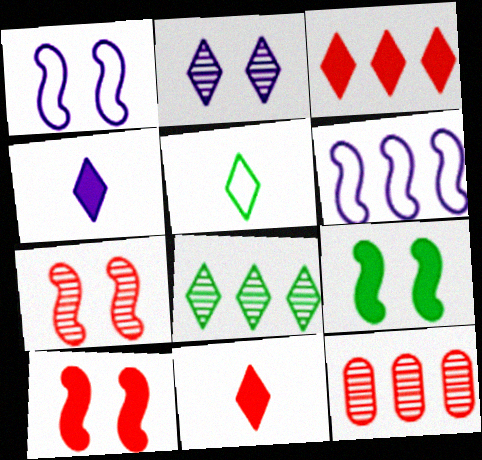[[1, 7, 9], 
[2, 3, 5]]